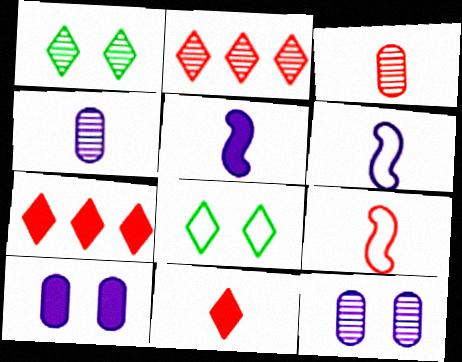[[3, 9, 11]]